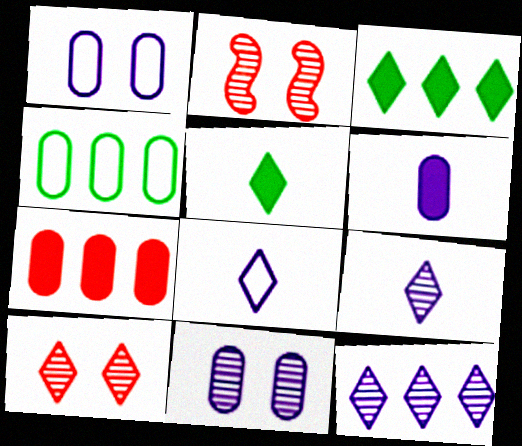[[3, 8, 10]]